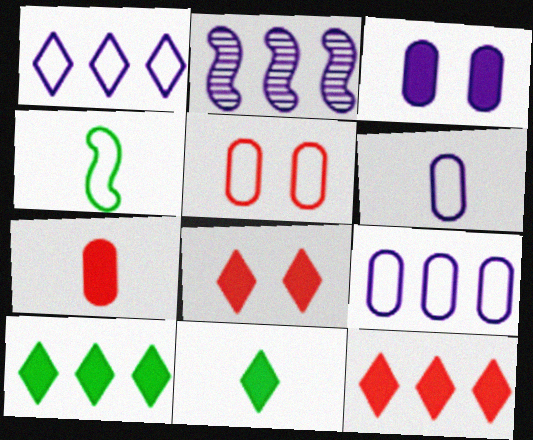[[1, 4, 5], 
[2, 5, 11]]